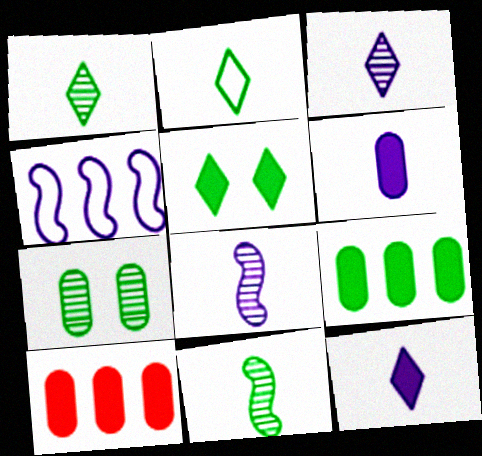[]